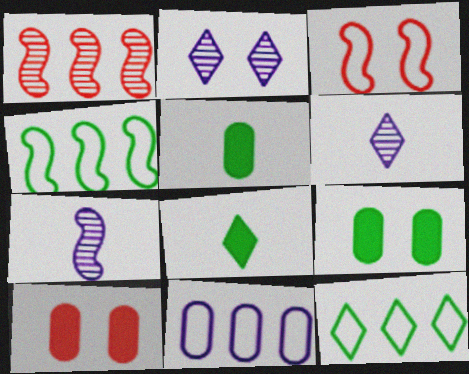[[2, 3, 9], 
[4, 6, 10], 
[7, 10, 12]]